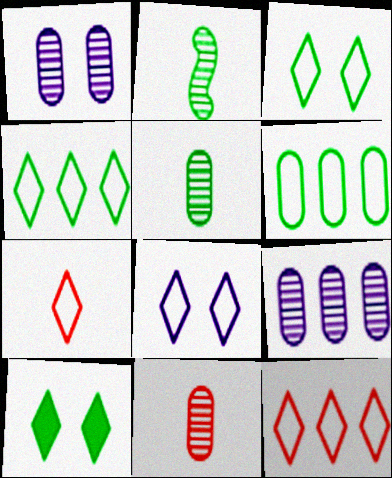[[2, 6, 10], 
[4, 7, 8]]